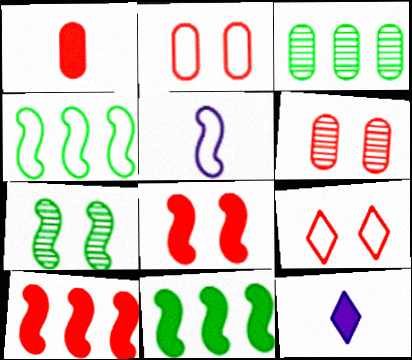[[4, 6, 12], 
[5, 7, 10], 
[6, 8, 9]]